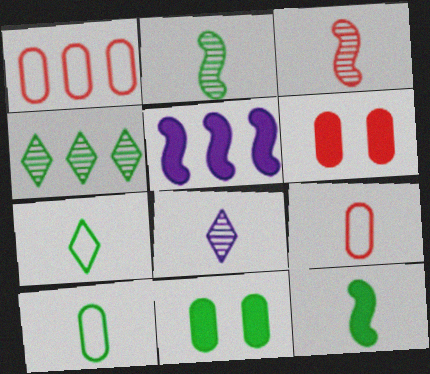[[1, 4, 5], 
[8, 9, 12]]